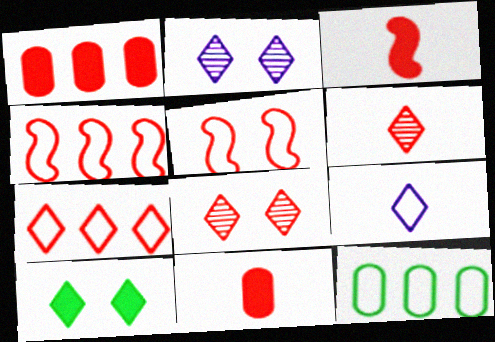[[1, 5, 6], 
[2, 3, 12], 
[4, 8, 11], 
[5, 9, 12]]